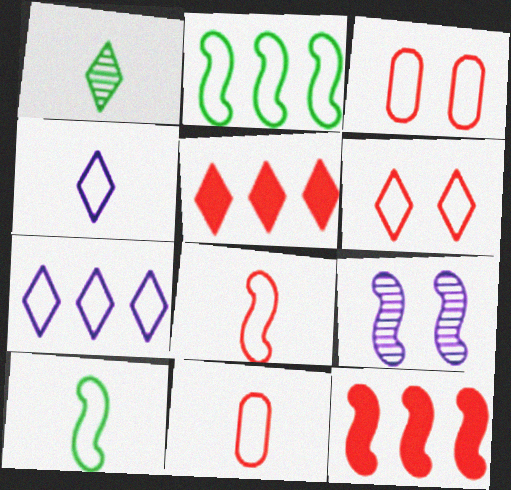[[2, 3, 4], 
[3, 7, 10], 
[4, 10, 11], 
[9, 10, 12]]